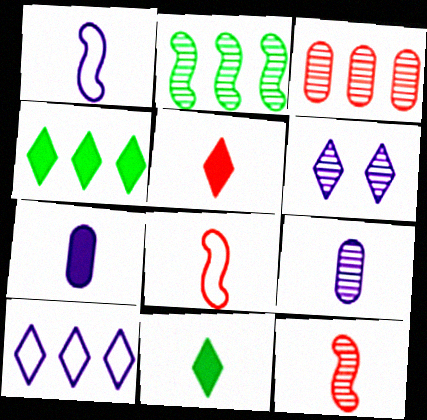[[8, 9, 11]]